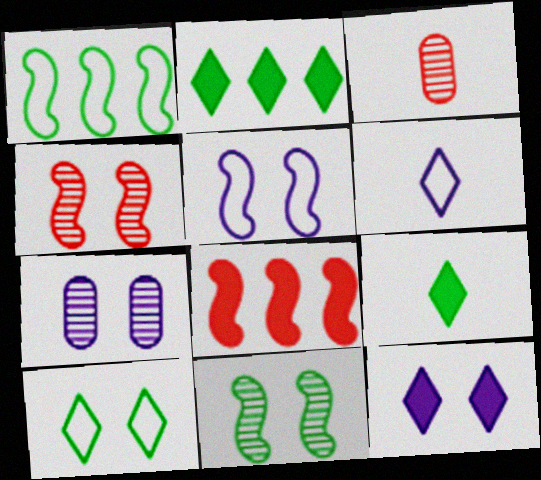[[1, 3, 12], 
[2, 3, 5], 
[5, 7, 12]]